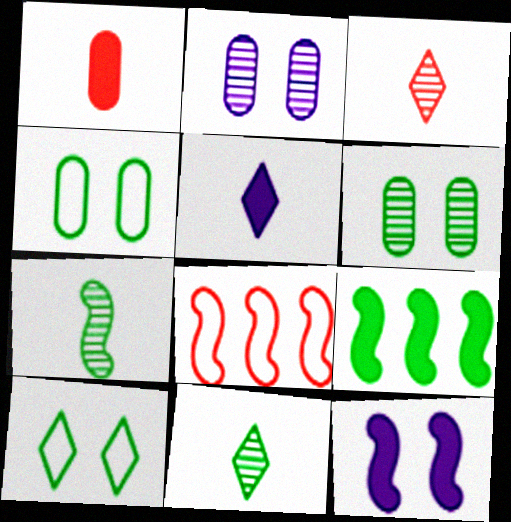[[4, 9, 11], 
[5, 6, 8], 
[7, 8, 12]]